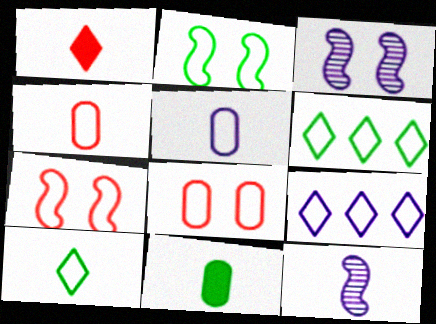[[2, 4, 9], 
[5, 6, 7]]